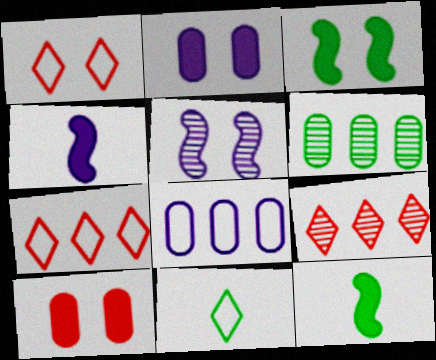[[1, 4, 6], 
[3, 6, 11]]